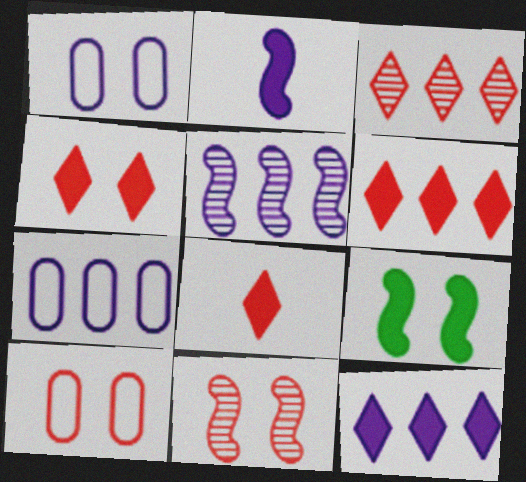[[4, 6, 8], 
[4, 10, 11], 
[5, 7, 12]]